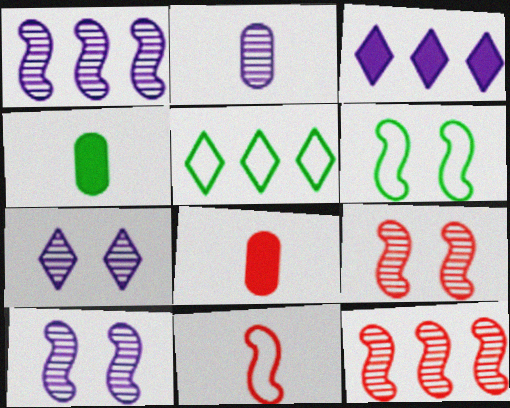[[1, 2, 7], 
[5, 8, 10]]